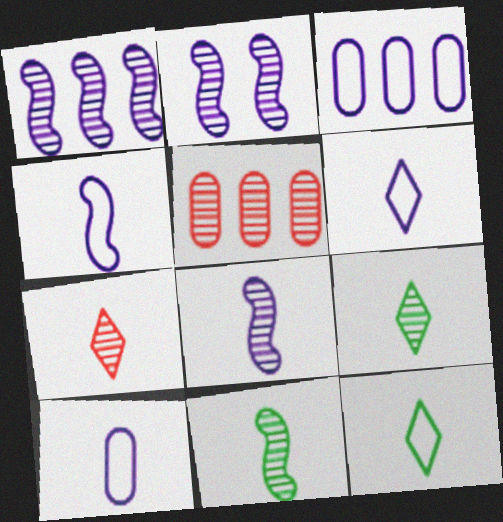[[1, 2, 8], 
[2, 5, 9], 
[4, 6, 10]]